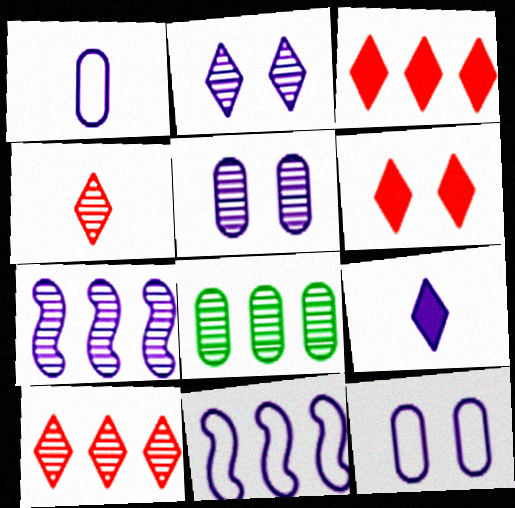[[3, 8, 11], 
[5, 9, 11], 
[7, 8, 10], 
[7, 9, 12]]